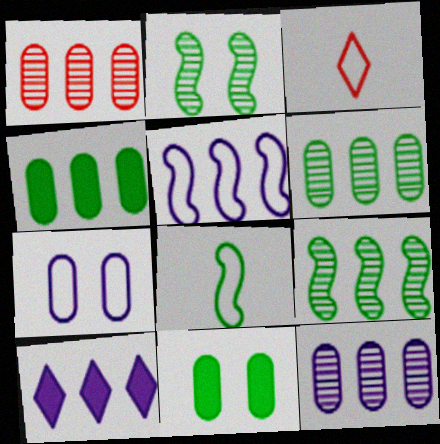[[1, 6, 12], 
[5, 10, 12]]